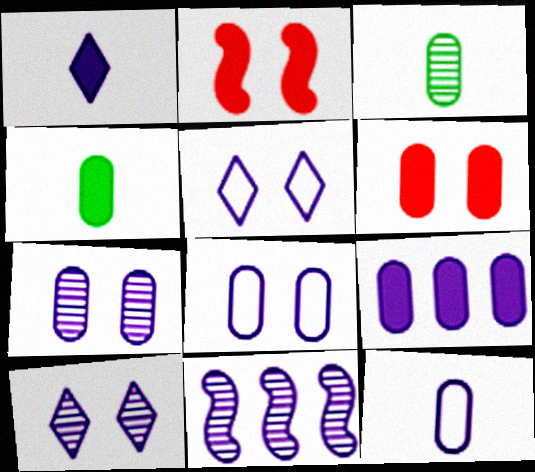[[1, 8, 11], 
[4, 6, 9], 
[7, 9, 12]]